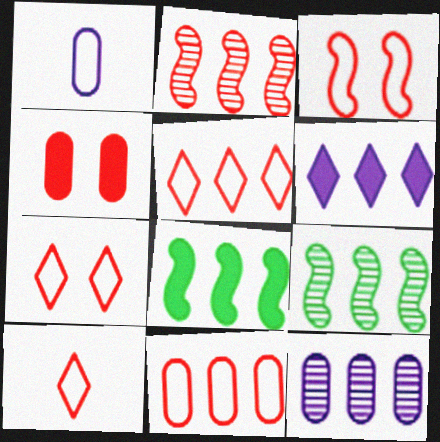[[2, 4, 10], 
[3, 10, 11], 
[5, 7, 10], 
[5, 8, 12], 
[6, 9, 11]]